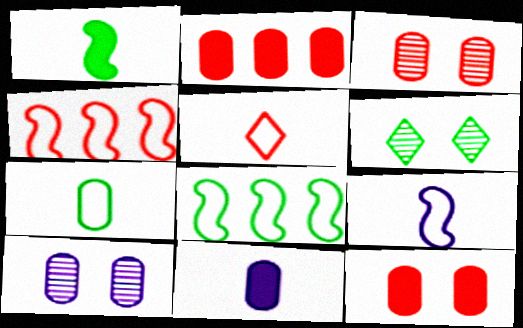[[2, 6, 9], 
[2, 7, 10], 
[4, 6, 11], 
[5, 7, 9]]